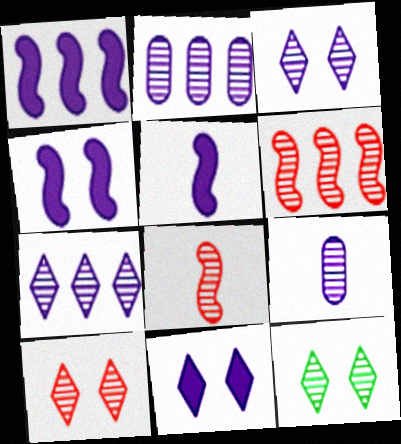[[1, 4, 5], 
[2, 8, 12], 
[3, 10, 12], 
[6, 9, 12]]